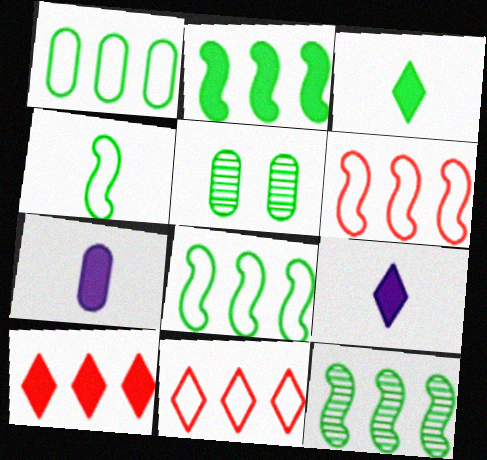[[2, 8, 12], 
[3, 5, 8], 
[5, 6, 9]]